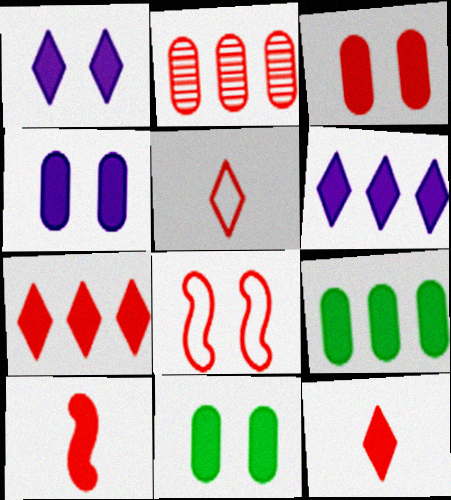[[1, 9, 10], 
[2, 8, 12], 
[3, 4, 11], 
[3, 7, 10], 
[6, 10, 11]]